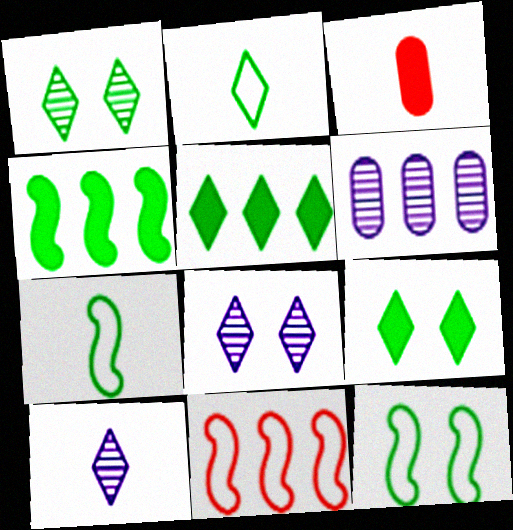[[1, 2, 5], 
[3, 7, 10], 
[5, 6, 11]]